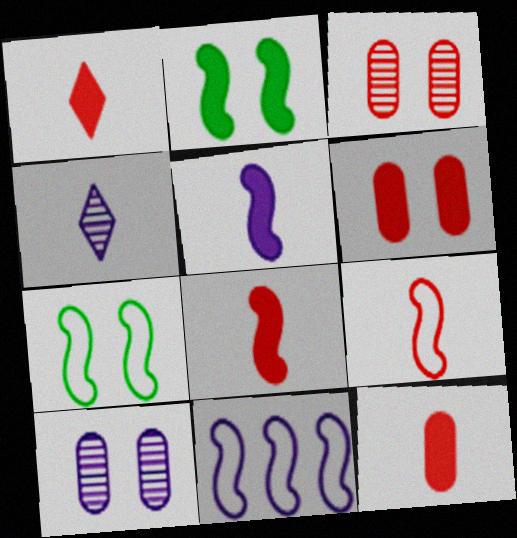[[1, 8, 12], 
[7, 9, 11]]